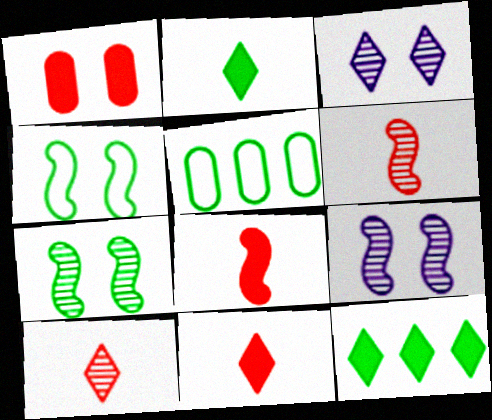[[1, 3, 4], 
[2, 5, 7], 
[3, 5, 8], 
[5, 9, 11]]